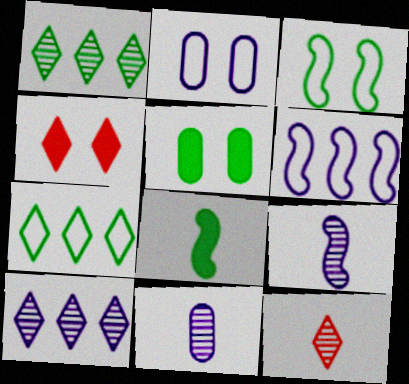[[5, 6, 12]]